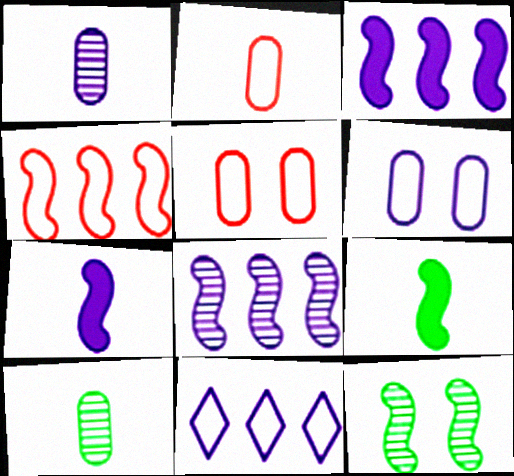[[4, 7, 12]]